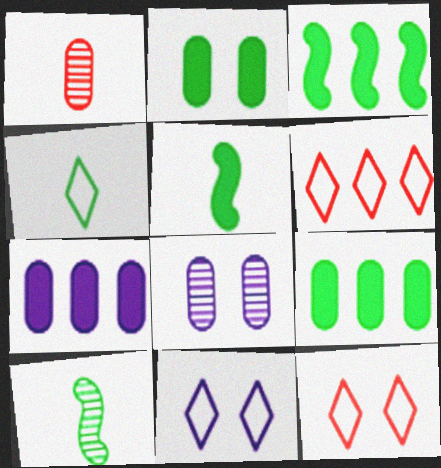[[1, 3, 11], 
[4, 6, 11], 
[5, 6, 8], 
[7, 10, 12]]